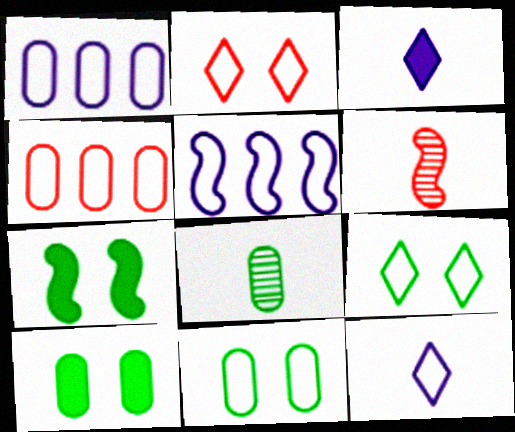[[5, 6, 7]]